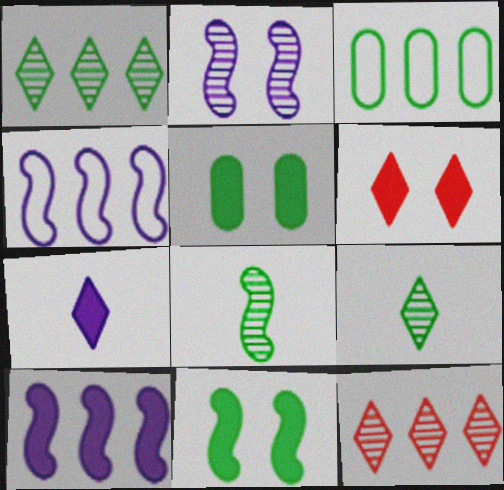[[3, 9, 11], 
[3, 10, 12]]